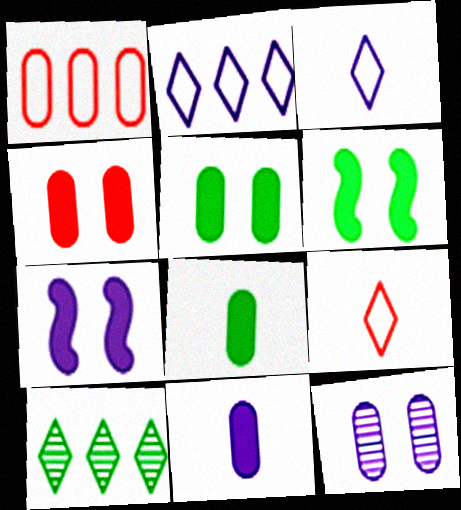[[1, 8, 12]]